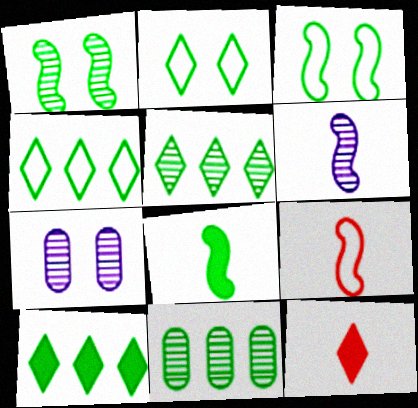[[2, 8, 11], 
[4, 5, 10], 
[6, 8, 9], 
[7, 9, 10]]